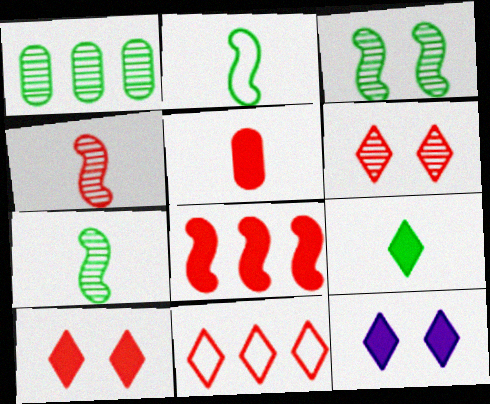[[5, 8, 10]]